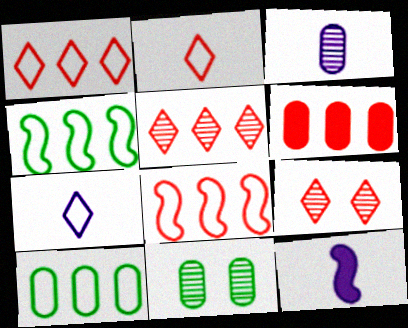[[1, 11, 12], 
[3, 7, 12], 
[5, 6, 8], 
[9, 10, 12]]